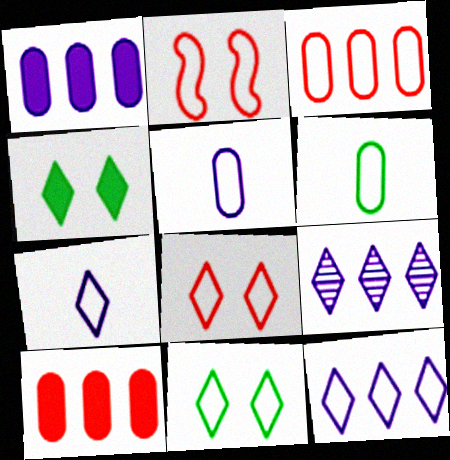[[2, 6, 12]]